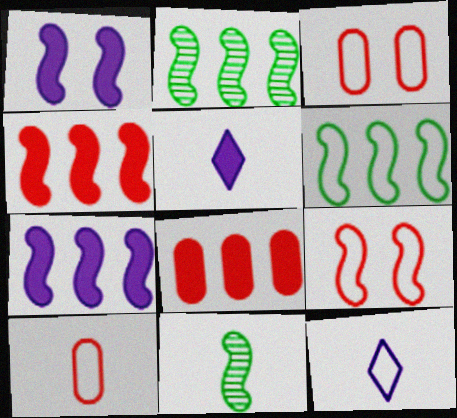[[2, 3, 5], 
[3, 6, 12], 
[5, 10, 11], 
[7, 9, 11]]